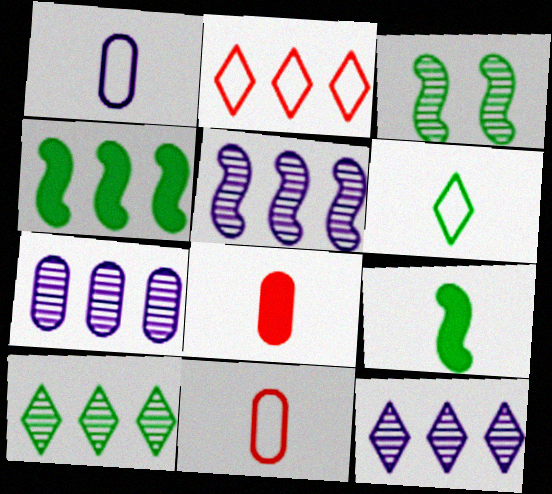[[2, 4, 7], 
[5, 7, 12]]